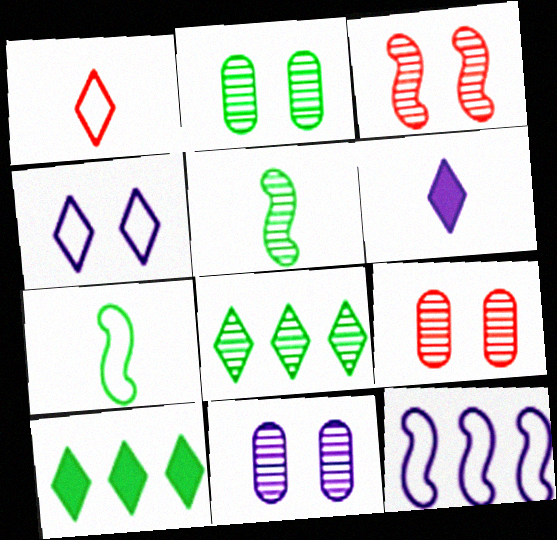[[2, 5, 8], 
[2, 7, 10], 
[2, 9, 11], 
[6, 11, 12]]